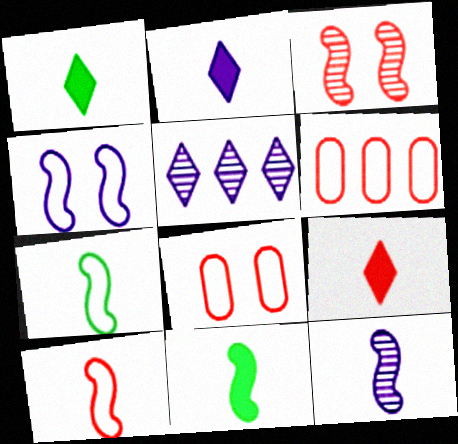[[1, 2, 9], 
[3, 6, 9], 
[5, 8, 11], 
[10, 11, 12]]